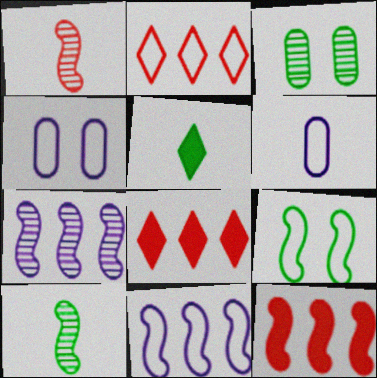[[1, 5, 6], 
[2, 6, 9], 
[4, 8, 10]]